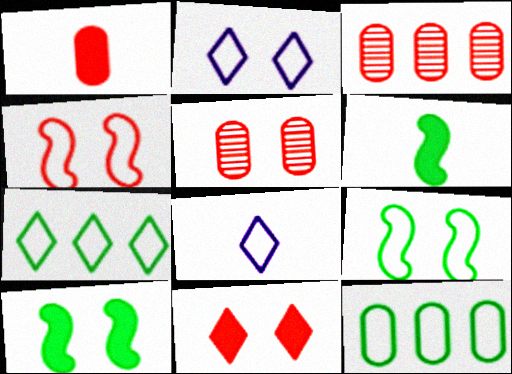[[2, 3, 6], 
[2, 5, 10], 
[3, 8, 10], 
[4, 5, 11], 
[4, 8, 12]]